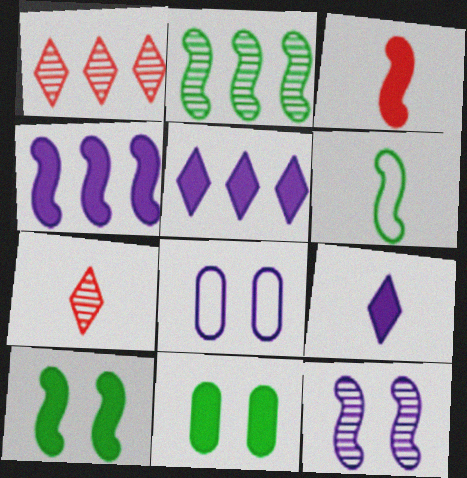[[2, 6, 10], 
[3, 4, 10], 
[3, 5, 11]]